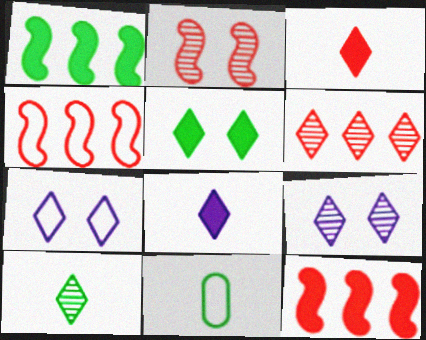[[4, 7, 11], 
[6, 9, 10], 
[9, 11, 12]]